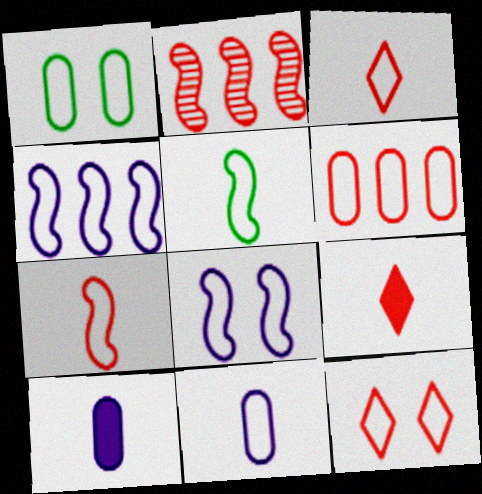[[1, 3, 4], 
[1, 6, 11], 
[1, 8, 12], 
[3, 5, 11], 
[6, 7, 12]]